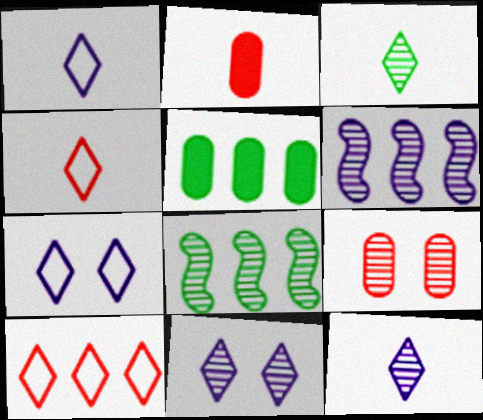[[2, 7, 8], 
[3, 6, 9], 
[5, 6, 10], 
[8, 9, 12]]